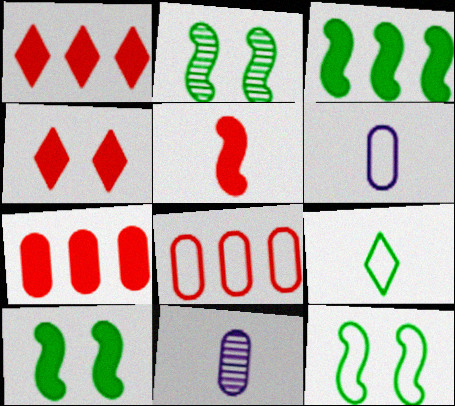[[1, 2, 6], 
[1, 11, 12], 
[2, 10, 12], 
[4, 5, 7], 
[5, 9, 11]]